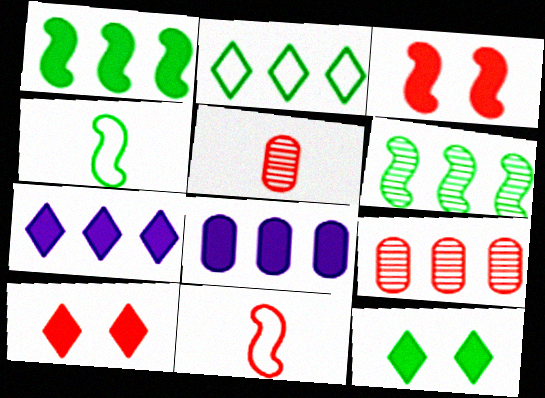[[9, 10, 11]]